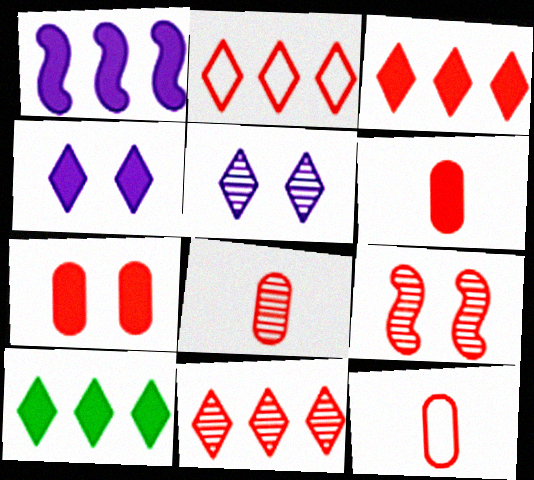[[2, 3, 11], 
[2, 6, 9], 
[3, 9, 12], 
[6, 8, 12], 
[8, 9, 11]]